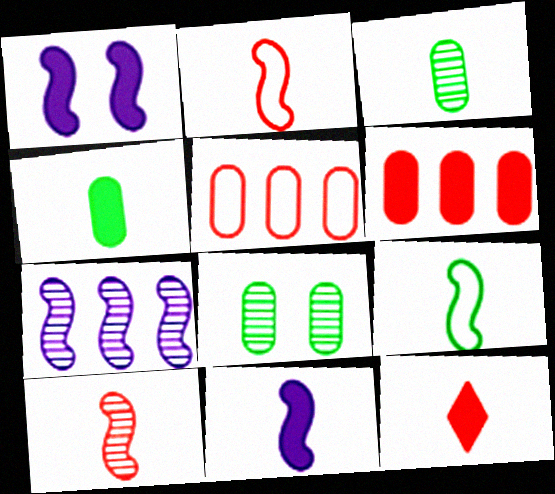[[4, 11, 12], 
[9, 10, 11]]